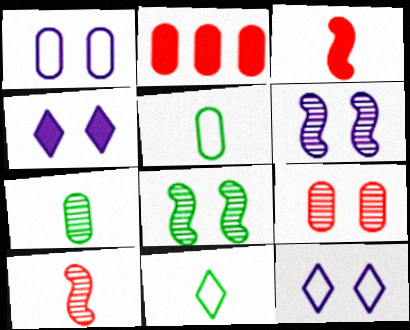[[1, 2, 7], 
[1, 4, 6], 
[2, 6, 11]]